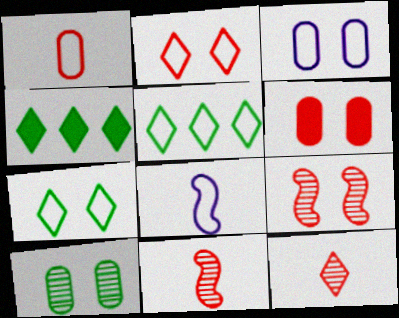[[2, 6, 9], 
[3, 4, 11], 
[3, 6, 10]]